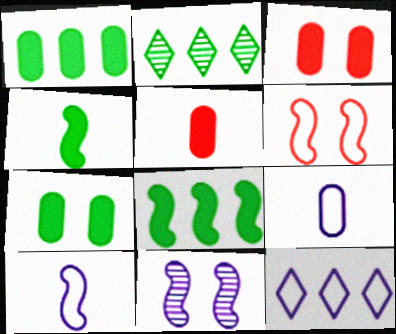[[2, 3, 10]]